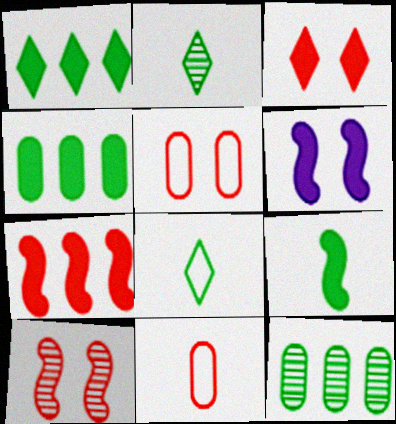[[3, 5, 10], 
[6, 7, 9]]